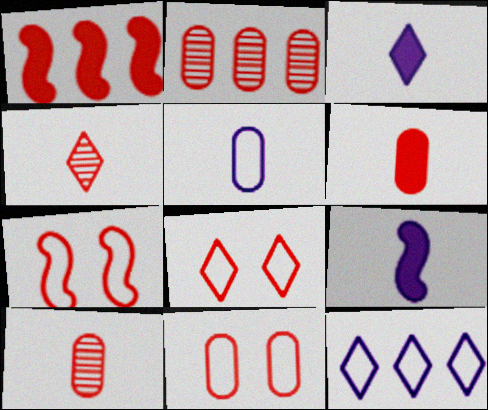[[1, 4, 11], 
[1, 8, 10], 
[2, 6, 11], 
[7, 8, 11]]